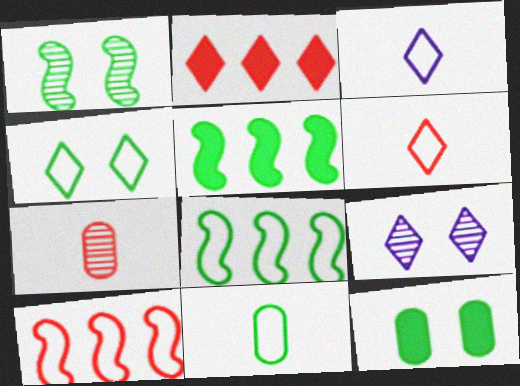[[1, 4, 12], 
[4, 8, 11]]